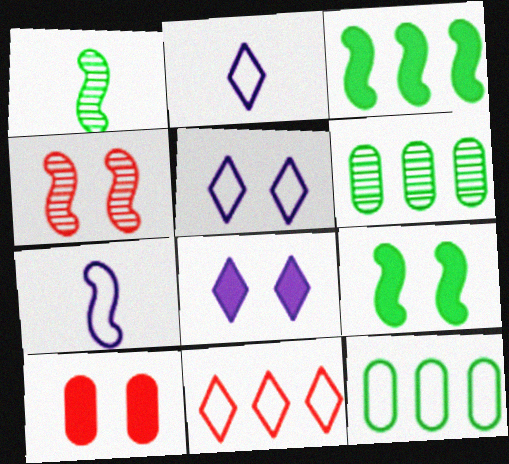[[3, 4, 7], 
[8, 9, 10]]